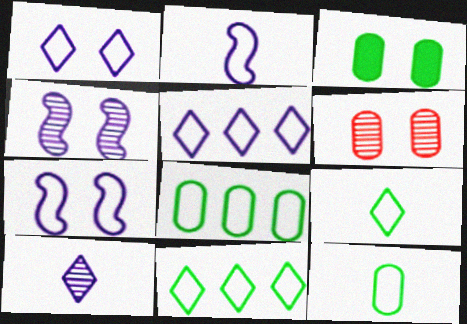[]